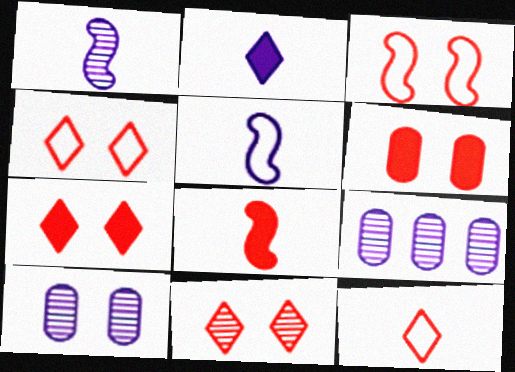[[3, 6, 11], 
[4, 7, 11]]